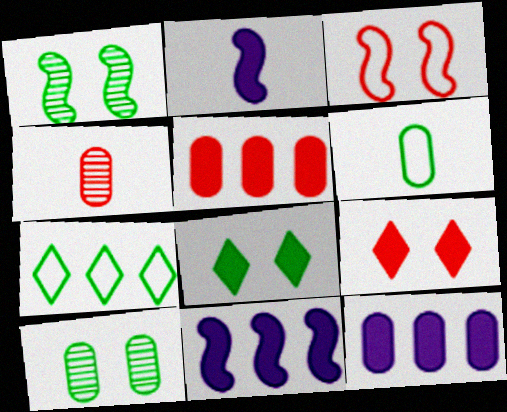[[2, 5, 8]]